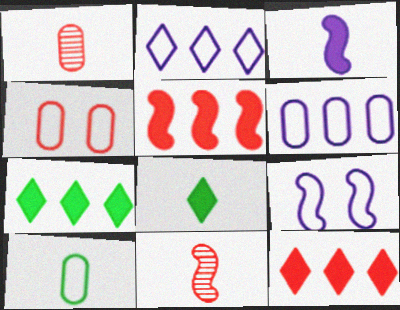[[1, 7, 9], 
[4, 6, 10], 
[4, 11, 12]]